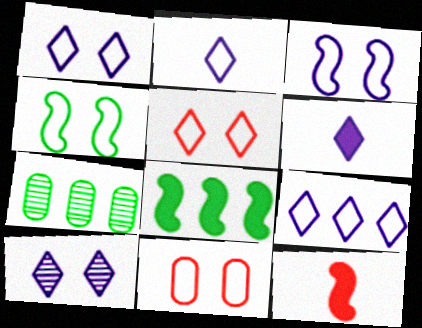[[1, 2, 9], 
[1, 4, 11], 
[1, 7, 12], 
[6, 9, 10]]